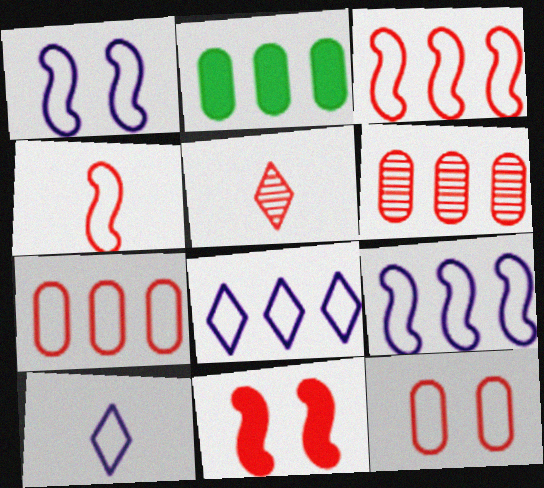[[1, 2, 5], 
[5, 7, 11]]